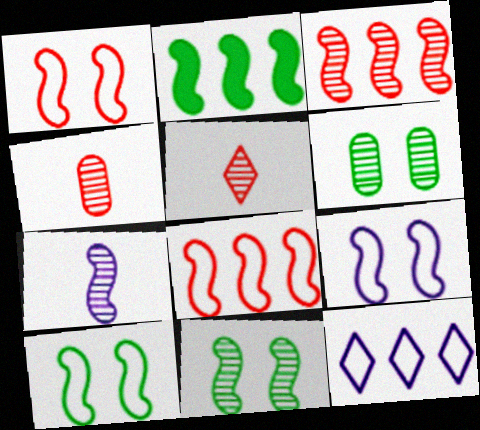[[1, 2, 7], 
[1, 9, 10], 
[3, 7, 11]]